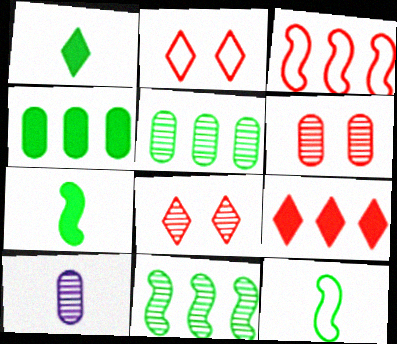[[5, 6, 10], 
[8, 10, 11]]